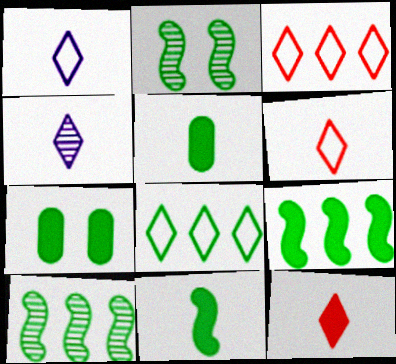[[2, 5, 8]]